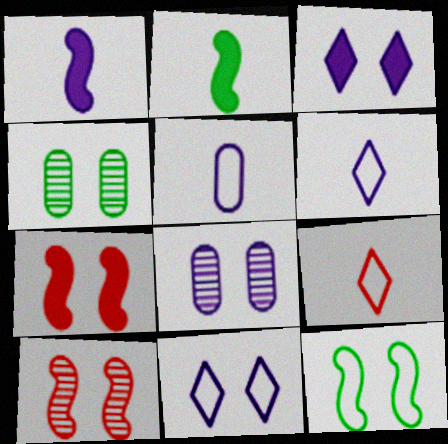[[4, 7, 11]]